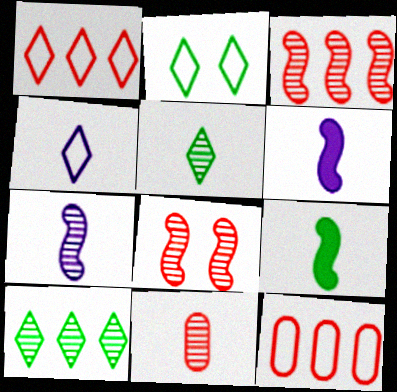[[1, 2, 4], 
[4, 9, 11], 
[5, 7, 11]]